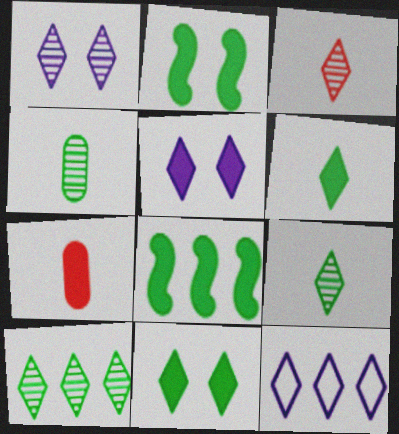[[1, 3, 10], 
[3, 11, 12], 
[5, 7, 8]]